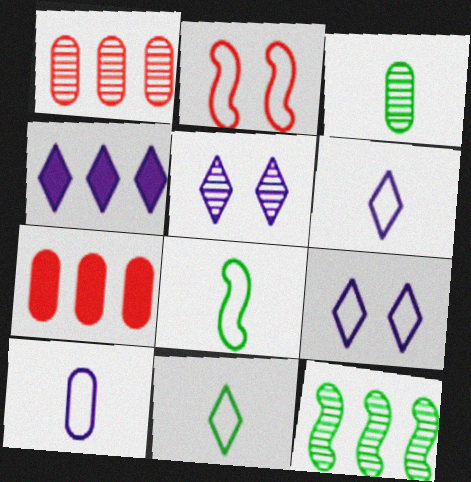[[2, 3, 4], 
[4, 5, 6], 
[5, 7, 8]]